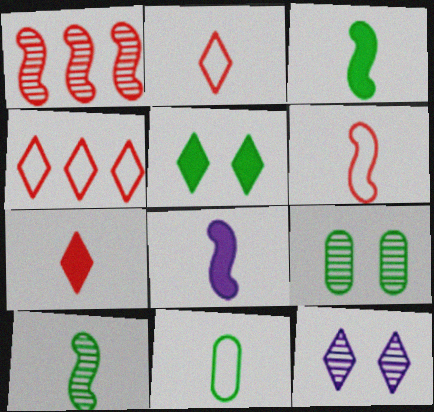[[4, 8, 9], 
[6, 8, 10]]